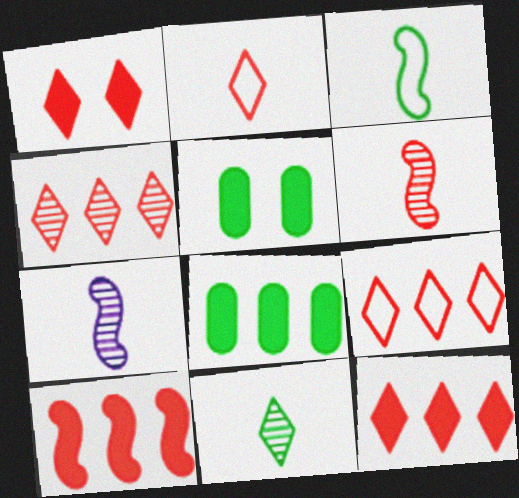[[1, 2, 4], 
[4, 9, 12], 
[5, 7, 9]]